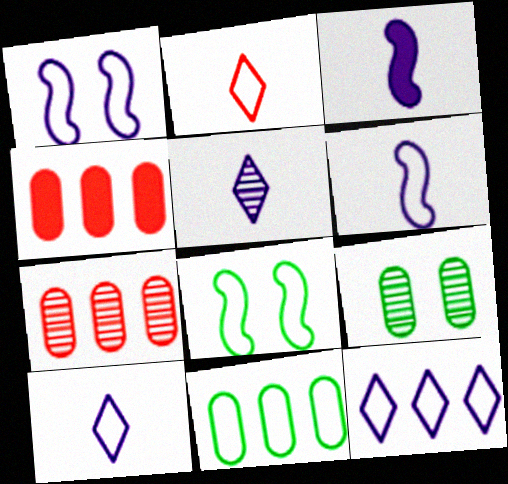[[1, 2, 11], 
[4, 5, 8]]